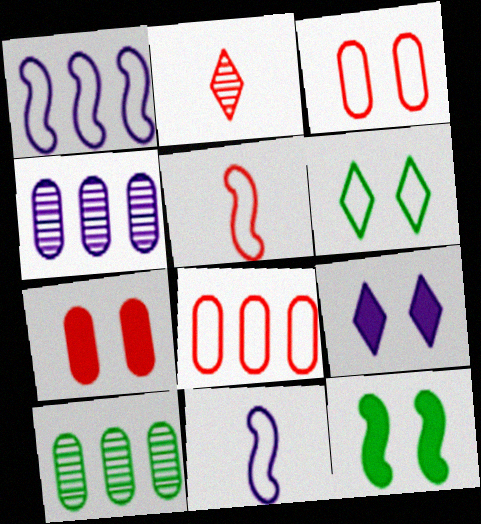[[4, 9, 11], 
[5, 9, 10], 
[6, 8, 11], 
[7, 9, 12]]